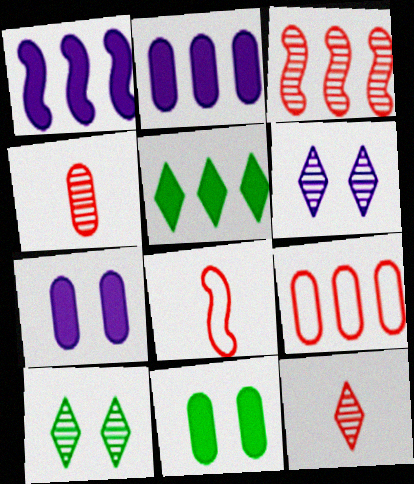[[2, 8, 10]]